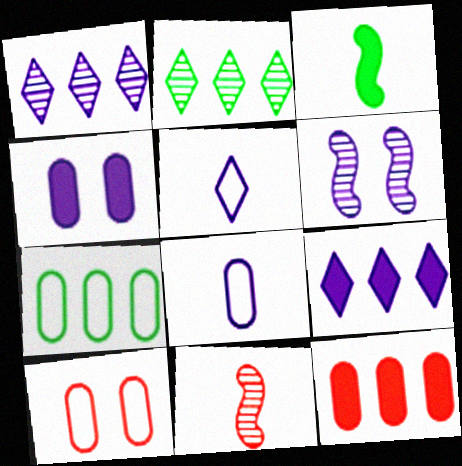[[1, 3, 10], 
[6, 8, 9], 
[7, 8, 10]]